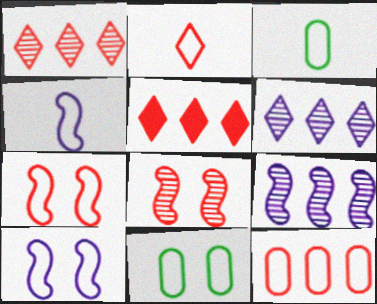[[2, 3, 4], 
[2, 7, 12]]